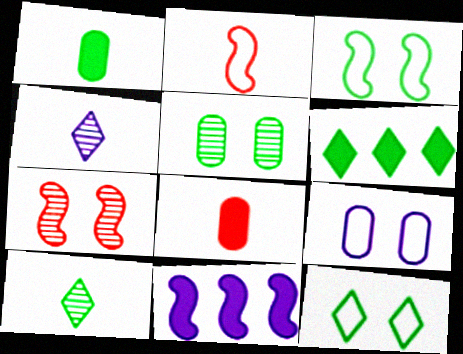[[1, 2, 4], 
[4, 9, 11], 
[6, 10, 12]]